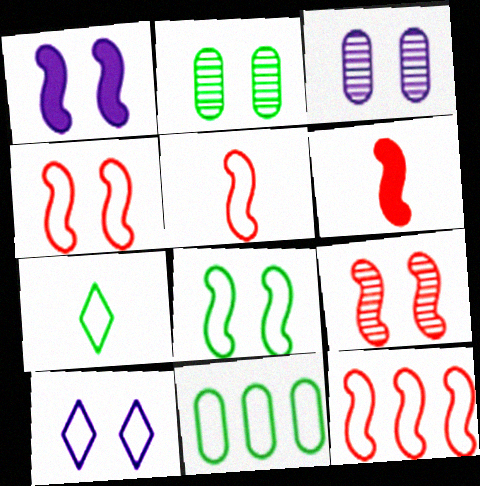[[1, 3, 10], 
[1, 8, 9], 
[4, 5, 12], 
[5, 10, 11], 
[6, 9, 12], 
[7, 8, 11]]